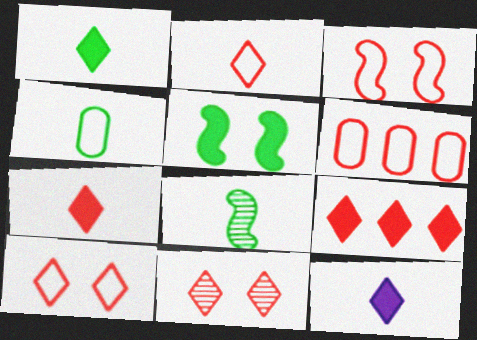[[1, 4, 8], 
[1, 7, 12], 
[2, 3, 6], 
[2, 9, 11]]